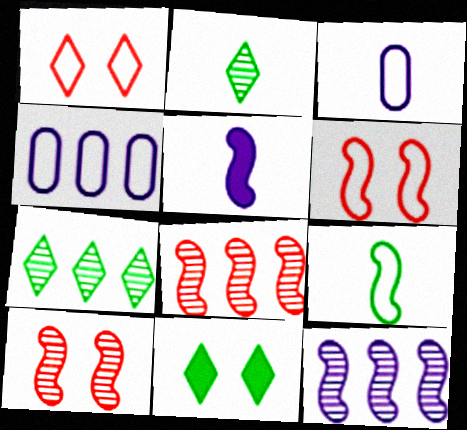[[1, 4, 9], 
[3, 8, 11]]